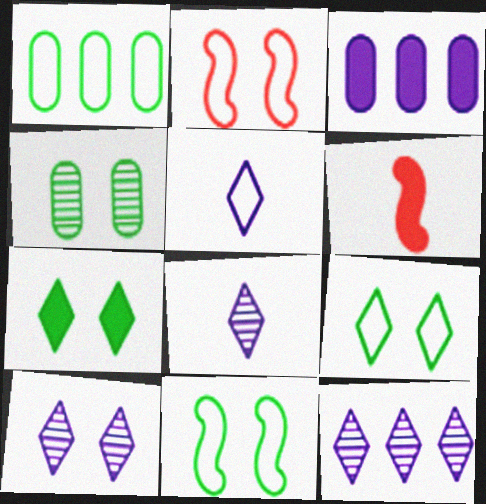[[1, 2, 5], 
[1, 6, 10], 
[3, 6, 7], 
[4, 7, 11], 
[8, 10, 12]]